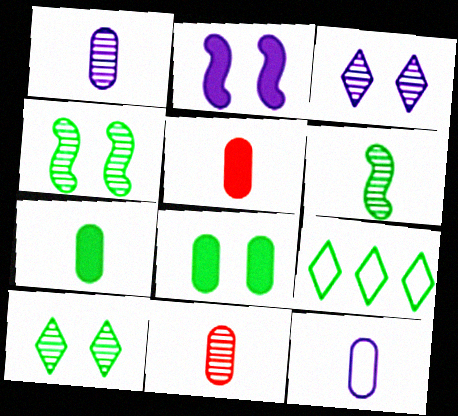[[2, 9, 11], 
[4, 7, 9], 
[6, 8, 9], 
[7, 11, 12]]